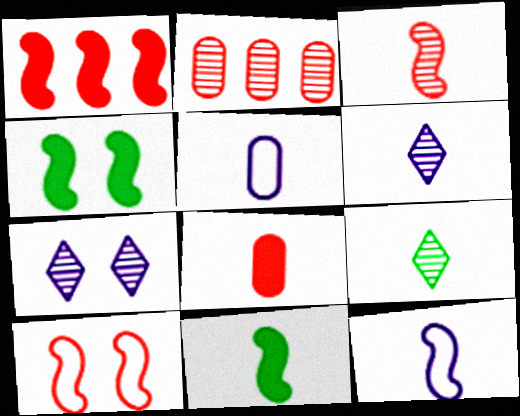[[1, 3, 10], 
[3, 11, 12], 
[8, 9, 12]]